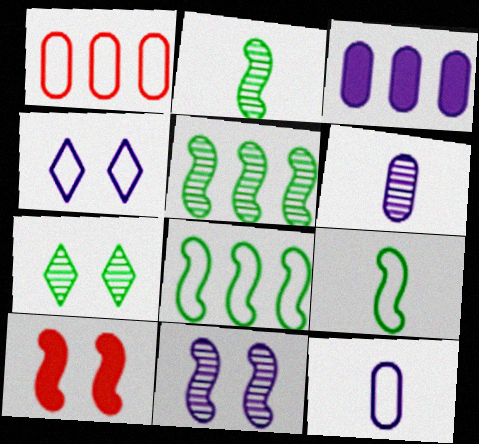[[1, 4, 9]]